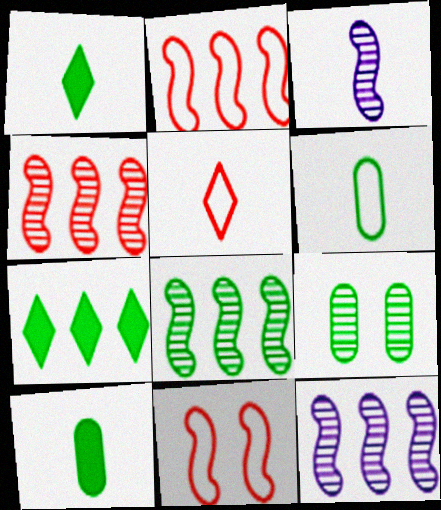[[3, 5, 10], 
[4, 8, 12]]